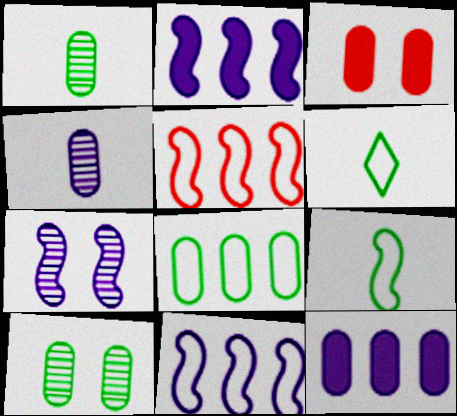[[3, 4, 8]]